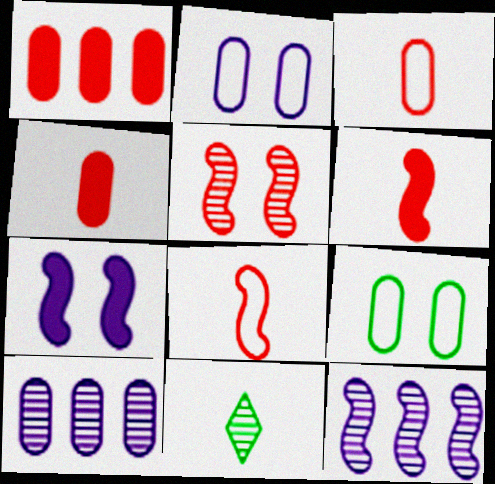[[4, 9, 10], 
[5, 10, 11]]